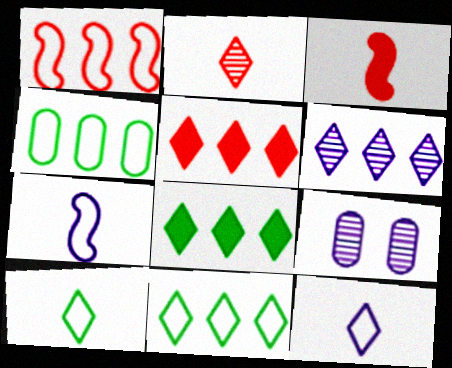[[3, 9, 11], 
[5, 6, 11]]